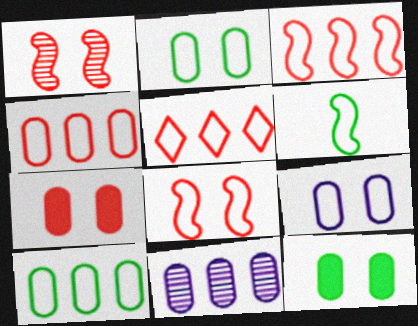[[3, 4, 5], 
[5, 6, 9]]